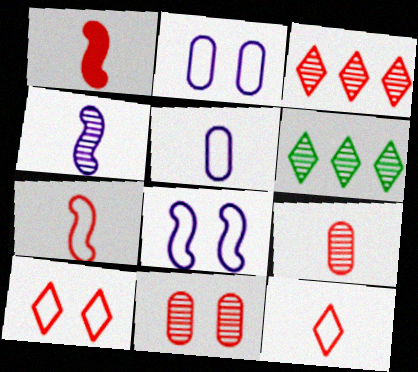[[1, 2, 6], 
[1, 9, 12], 
[4, 6, 11]]